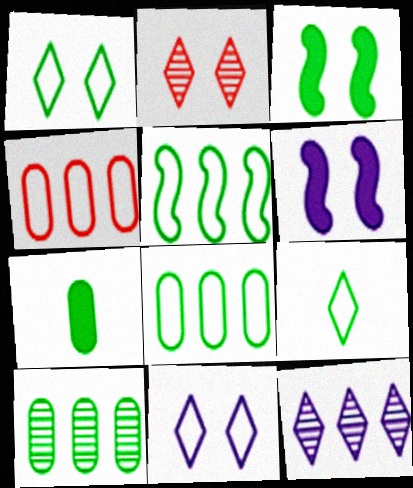[[3, 9, 10]]